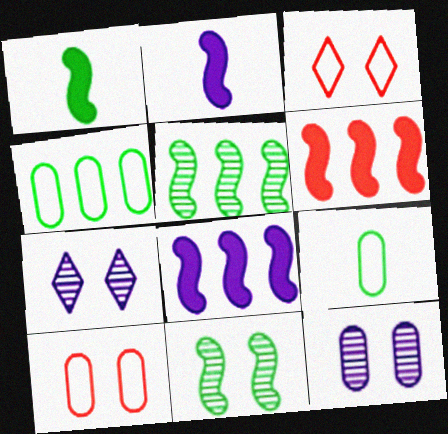[[6, 7, 9]]